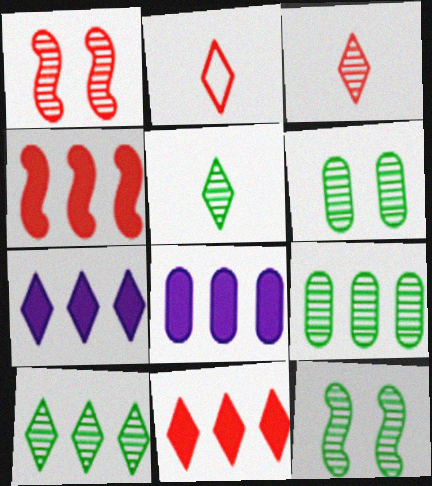[[2, 8, 12], 
[5, 9, 12]]